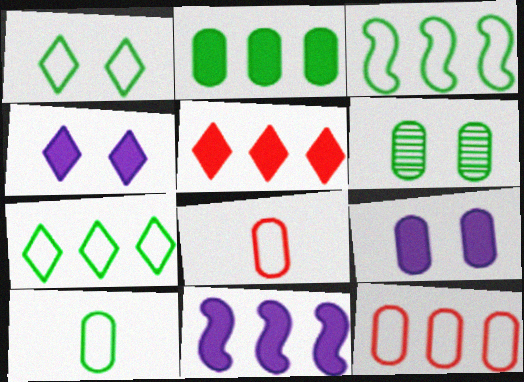[[1, 3, 10], 
[2, 5, 11], 
[2, 6, 10]]